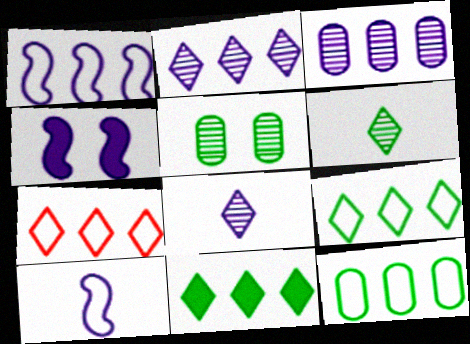[[1, 7, 12], 
[2, 7, 11]]